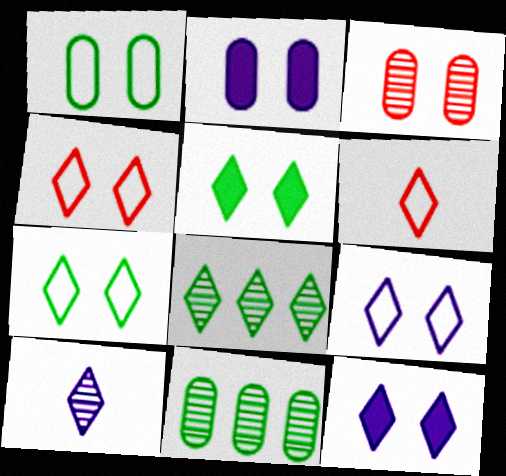[[1, 2, 3], 
[4, 7, 9], 
[6, 8, 12]]